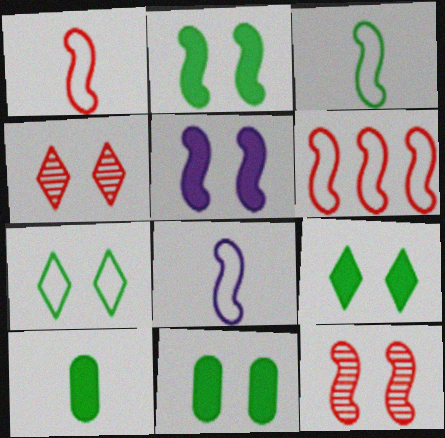[[1, 3, 8], 
[2, 9, 11]]